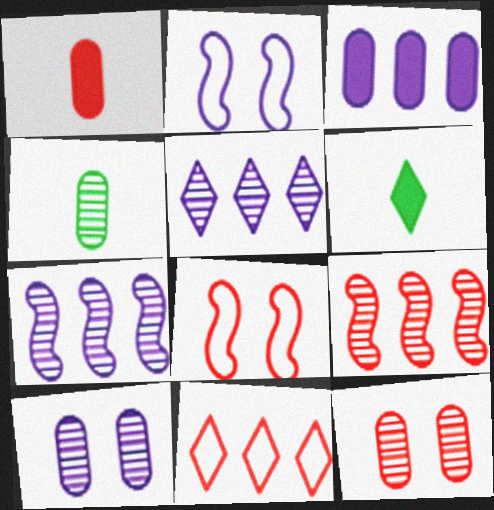[]